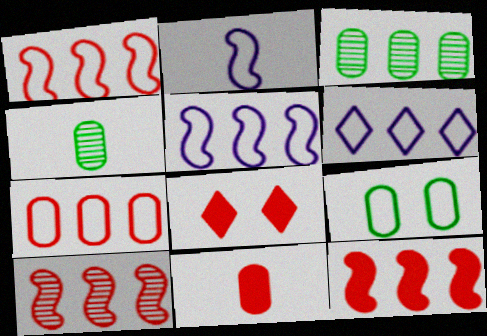[[1, 10, 12], 
[2, 3, 8], 
[3, 6, 12], 
[4, 5, 8], 
[8, 11, 12]]